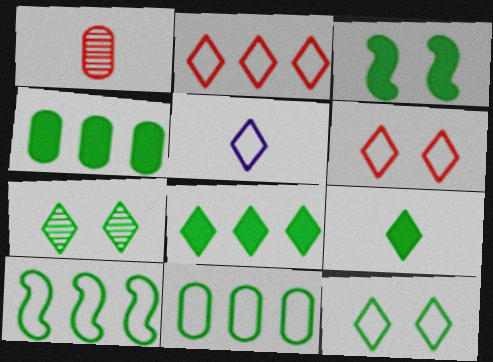[[2, 5, 12], 
[3, 4, 9]]